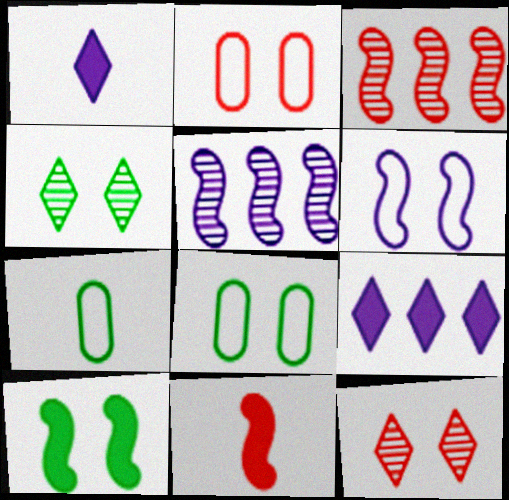[[1, 3, 8], 
[4, 8, 10]]